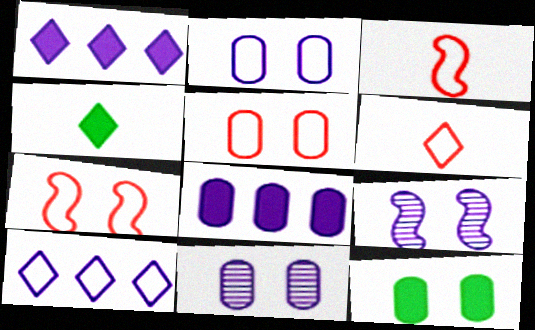[[5, 11, 12]]